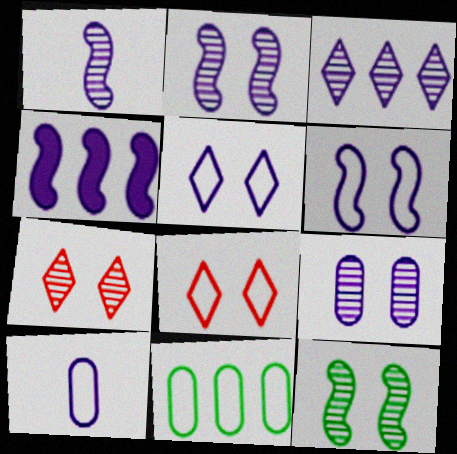[[1, 3, 9], 
[1, 4, 6], 
[7, 9, 12]]